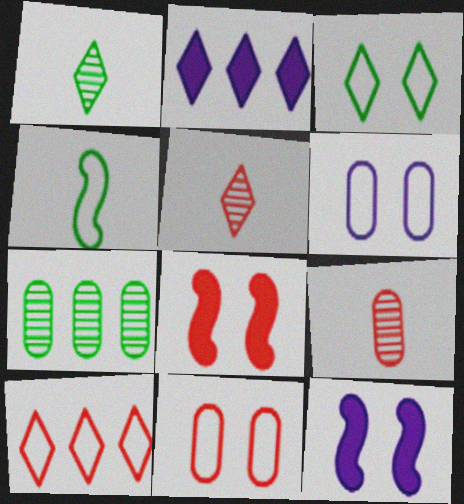[[2, 3, 5], 
[4, 6, 10], 
[8, 9, 10]]